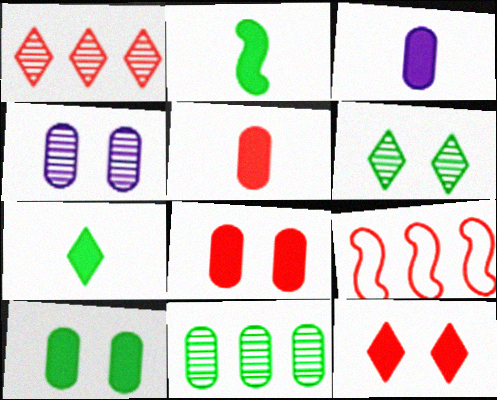[[3, 6, 9], 
[4, 7, 9]]